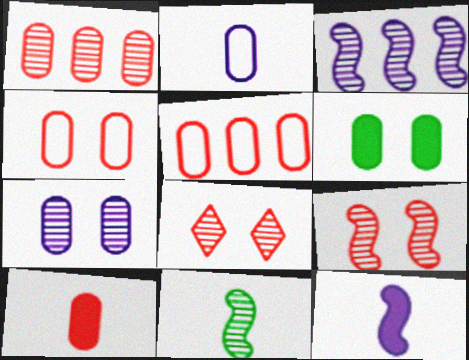[[1, 2, 6], 
[1, 4, 10], 
[3, 9, 11], 
[4, 6, 7]]